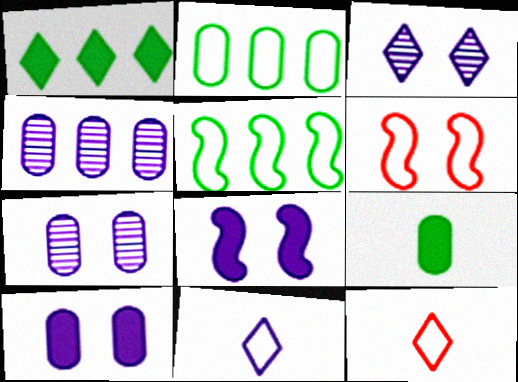[[1, 3, 12], 
[2, 6, 11], 
[4, 8, 11]]